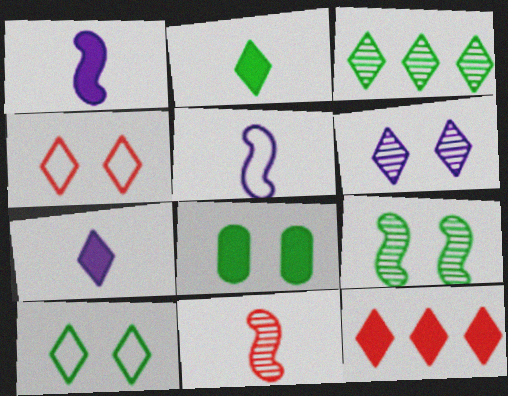[[1, 8, 12], 
[2, 3, 10], 
[3, 4, 7], 
[8, 9, 10]]